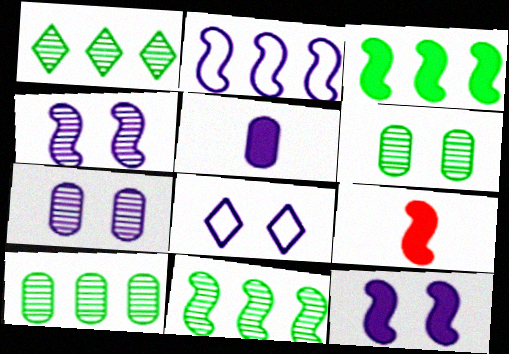[[1, 10, 11], 
[3, 9, 12], 
[7, 8, 12], 
[8, 9, 10]]